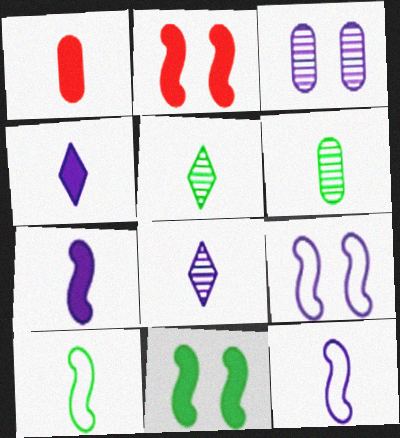[[1, 5, 12], 
[1, 8, 10]]